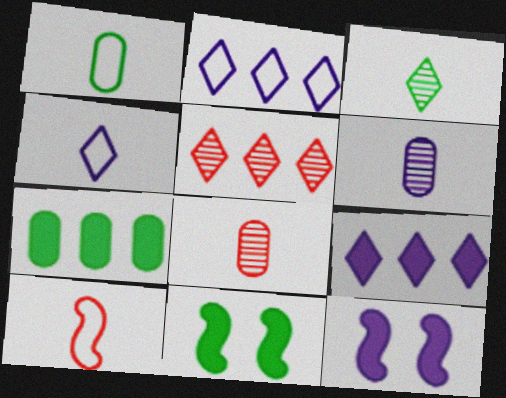[[1, 4, 10], 
[1, 5, 12], 
[2, 6, 12], 
[2, 8, 11]]